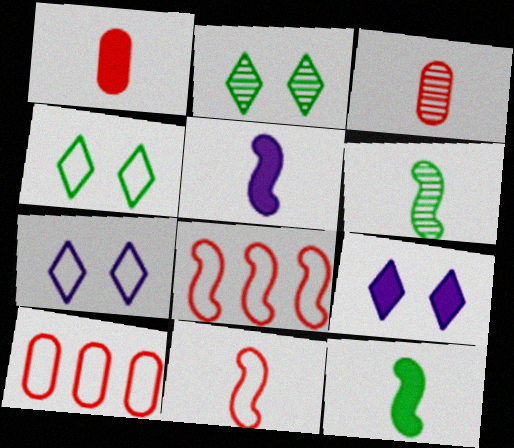[[2, 5, 10], 
[5, 6, 11], 
[6, 9, 10]]